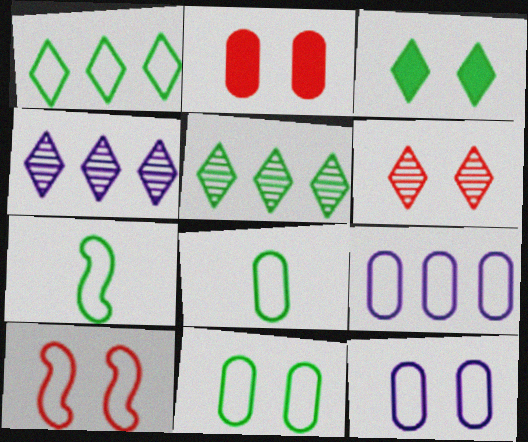[[1, 7, 11], 
[2, 4, 7], 
[2, 6, 10]]